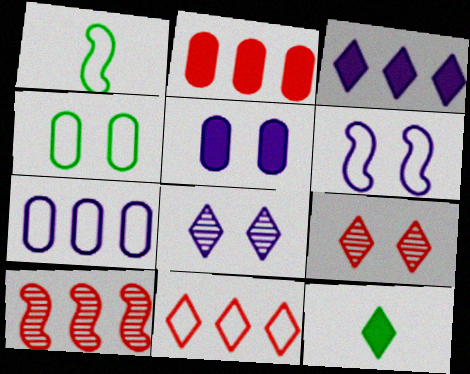[[1, 2, 8], 
[2, 10, 11], 
[5, 6, 8], 
[8, 11, 12]]